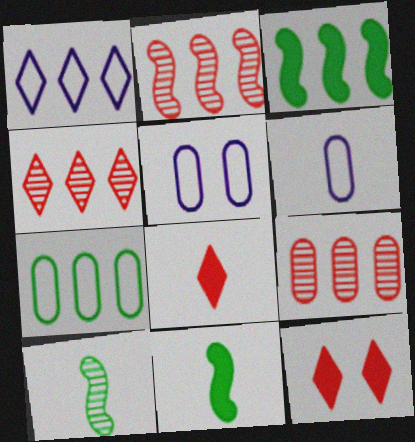[[1, 3, 9], 
[2, 4, 9], 
[4, 5, 11], 
[6, 8, 10]]